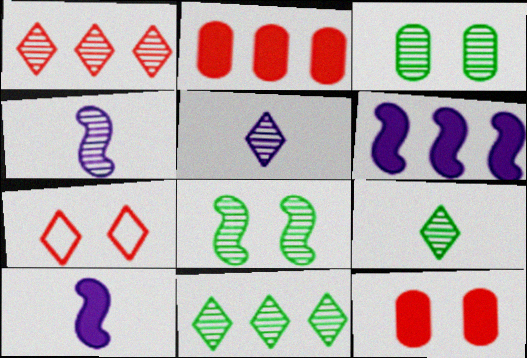[[1, 3, 4]]